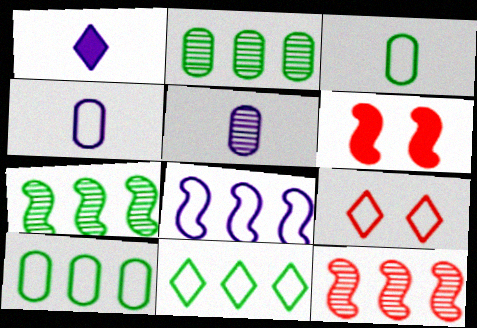[[3, 8, 9], 
[5, 6, 11]]